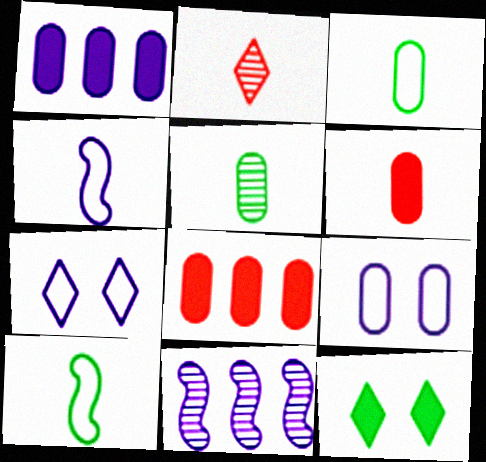[[5, 8, 9]]